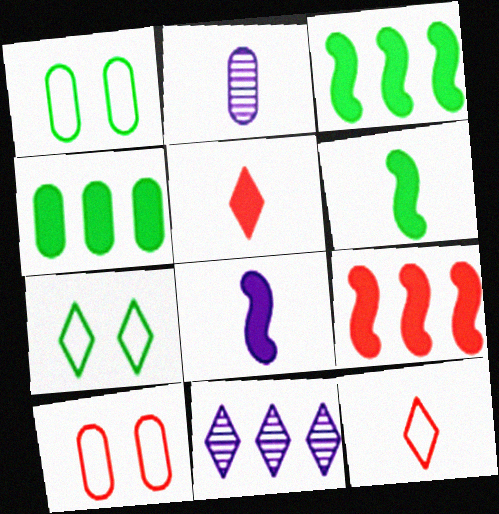[[2, 4, 10], 
[2, 6, 12], 
[2, 7, 9], 
[5, 7, 11], 
[6, 10, 11]]